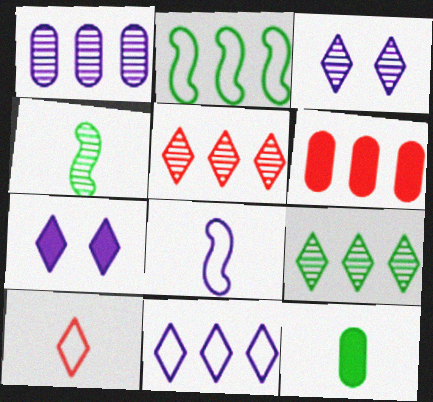[[1, 7, 8], 
[7, 9, 10]]